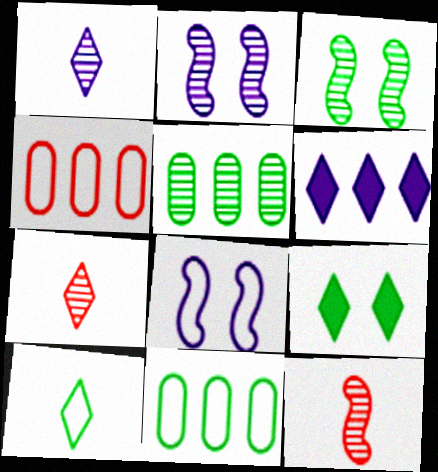[[2, 5, 7], 
[4, 8, 10]]